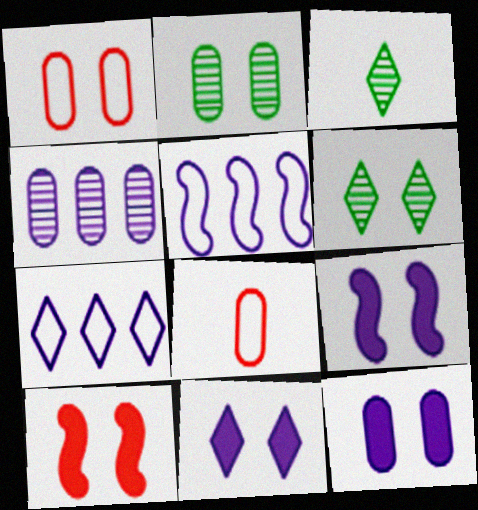[[1, 2, 12], 
[1, 6, 9], 
[9, 11, 12]]